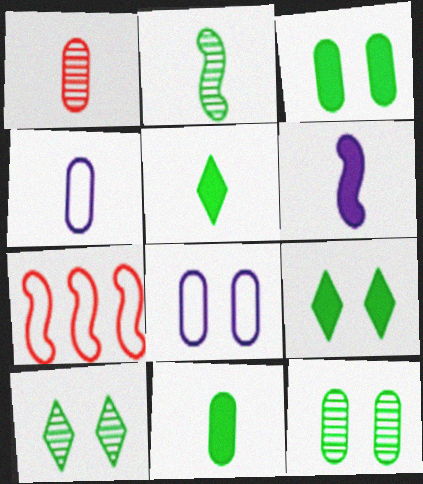[[1, 4, 11]]